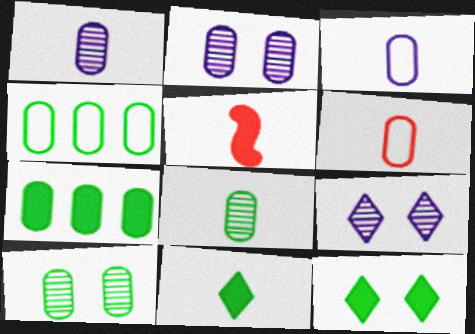[[2, 6, 7], 
[4, 5, 9]]